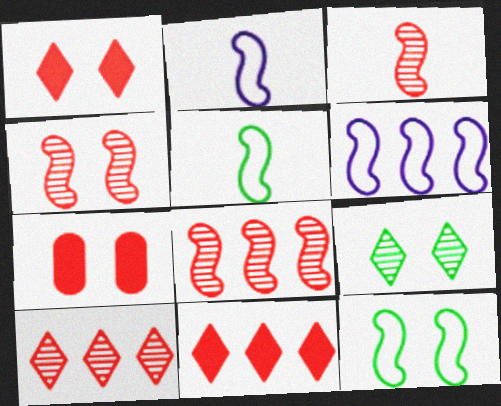[[3, 4, 8]]